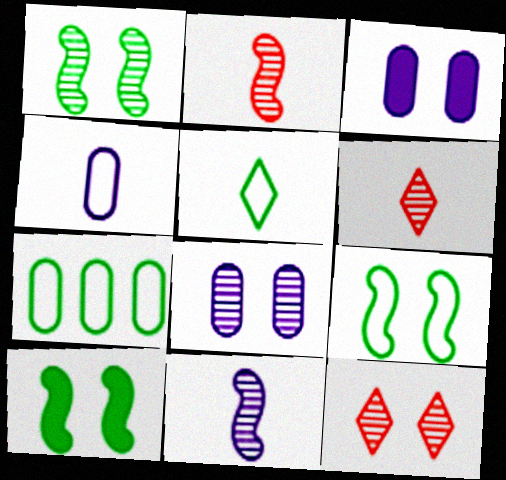[[1, 8, 12], 
[1, 9, 10], 
[3, 9, 12], 
[5, 7, 9]]